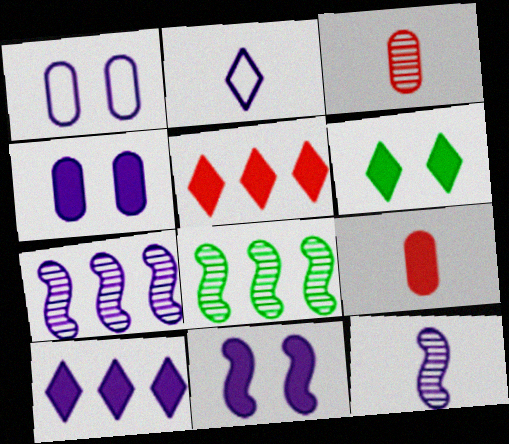[[1, 10, 12], 
[2, 4, 7]]